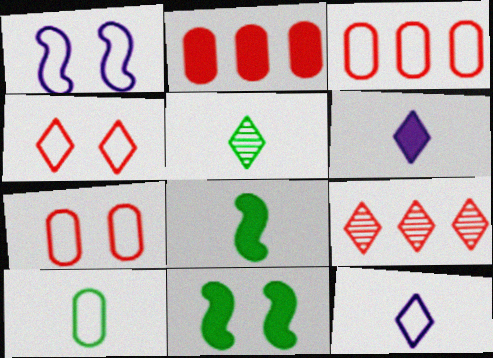[[1, 2, 5], 
[2, 6, 11], 
[5, 8, 10]]